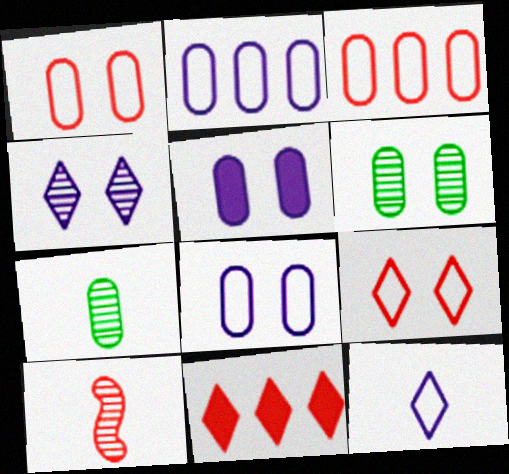[[1, 5, 6], 
[1, 10, 11], 
[3, 5, 7]]